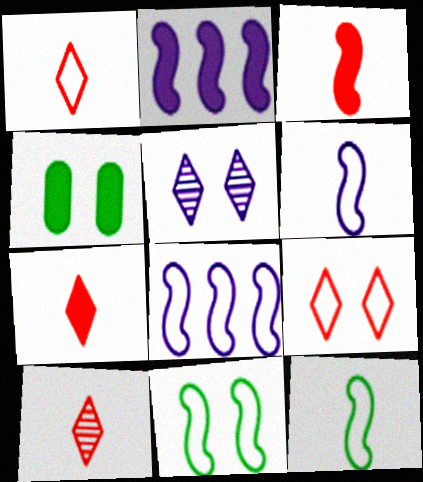[[1, 7, 10], 
[2, 4, 7], 
[4, 8, 10]]